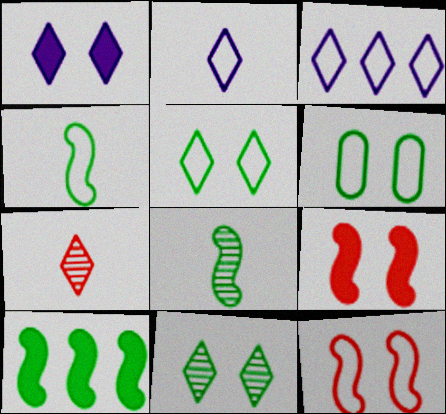[]